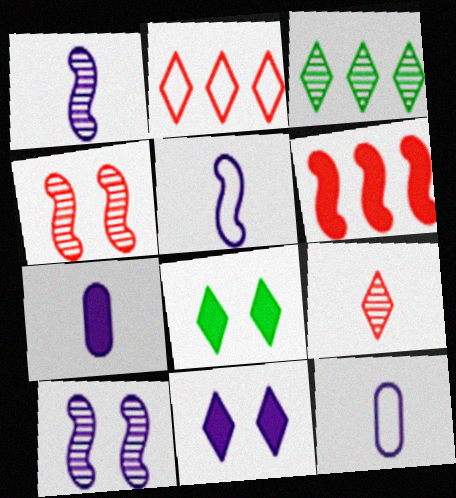[[6, 7, 8]]